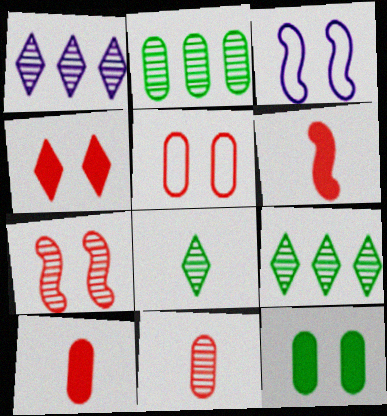[[3, 9, 10], 
[4, 5, 7]]